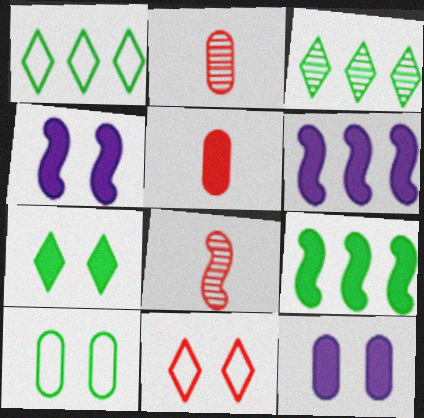[[1, 2, 4], 
[1, 8, 12], 
[5, 6, 7]]